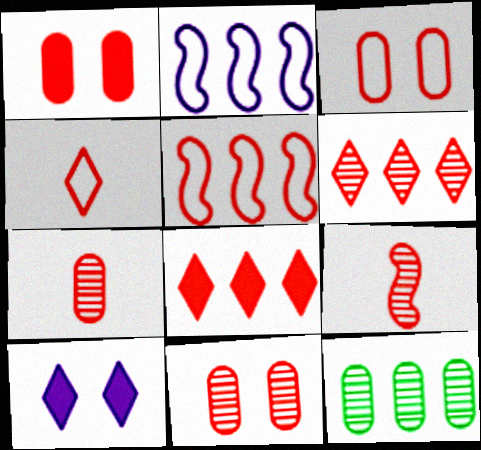[[1, 3, 11], 
[2, 8, 12], 
[3, 4, 5], 
[3, 8, 9], 
[6, 9, 11]]